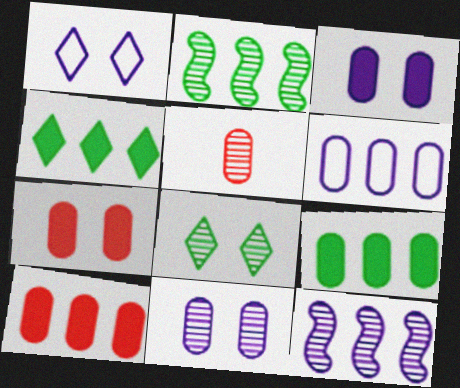[[5, 8, 12]]